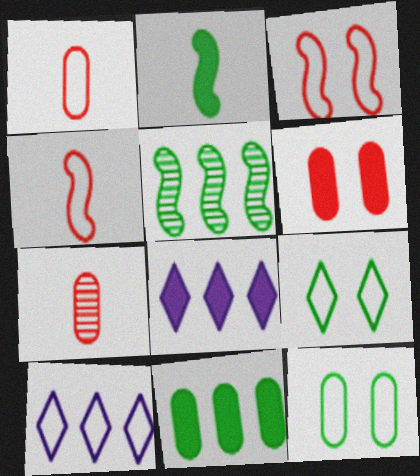[[2, 6, 8], 
[4, 10, 12]]